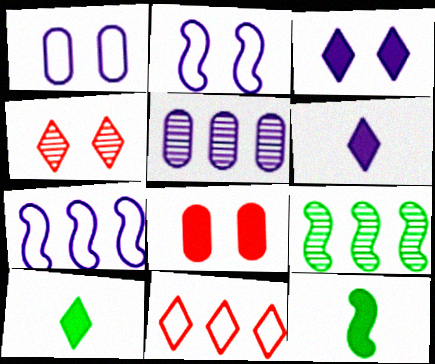[[2, 5, 6]]